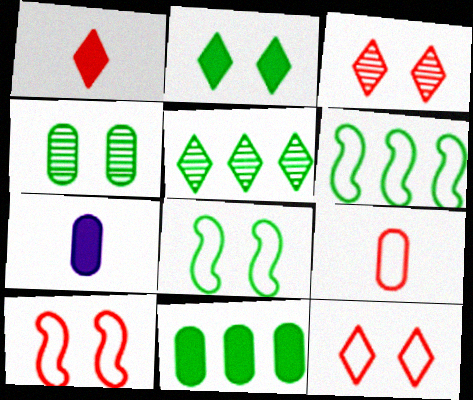[[2, 4, 8], 
[3, 6, 7], 
[5, 6, 11], 
[5, 7, 10]]